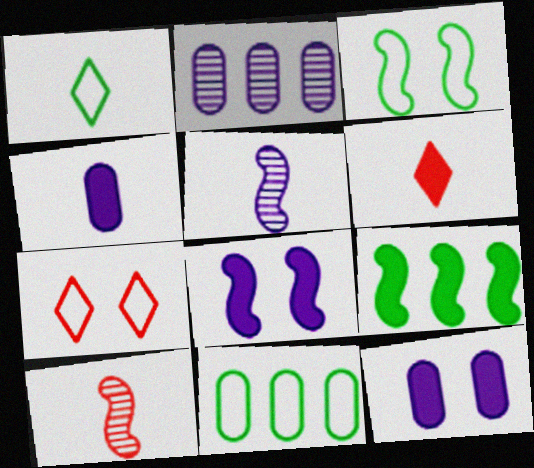[[1, 3, 11], 
[1, 4, 10], 
[2, 3, 6], 
[6, 9, 12]]